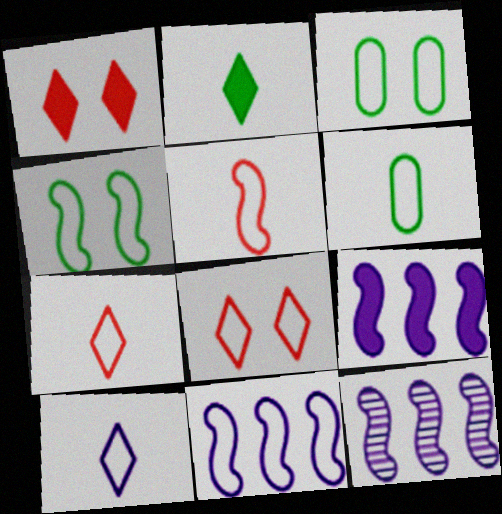[[1, 6, 12], 
[3, 7, 11], 
[4, 5, 11], 
[5, 6, 10], 
[6, 8, 11], 
[9, 11, 12]]